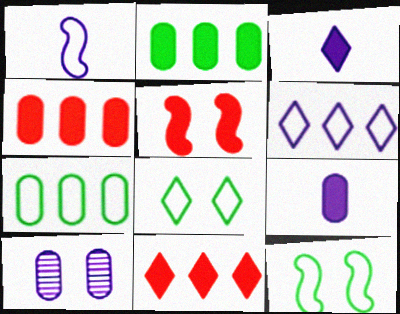[[2, 3, 5], 
[5, 8, 10]]